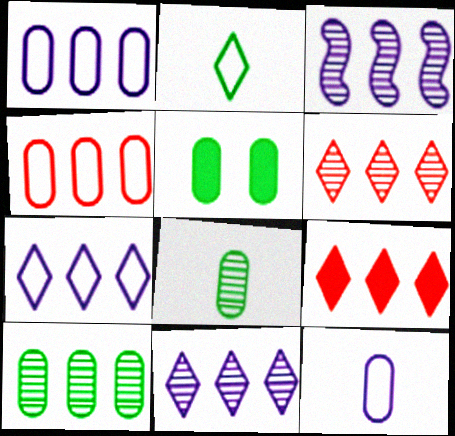[[3, 6, 10]]